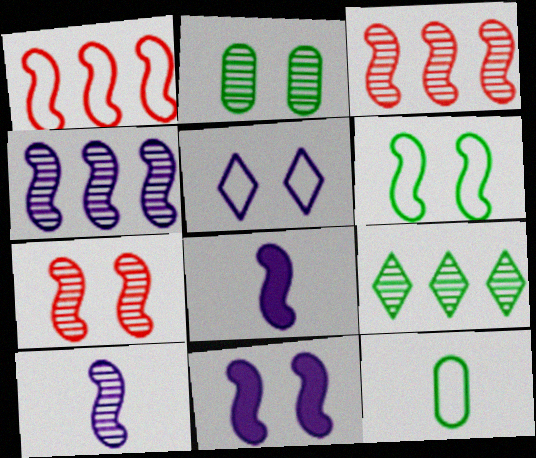[[1, 5, 12], 
[3, 6, 8], 
[6, 7, 11]]